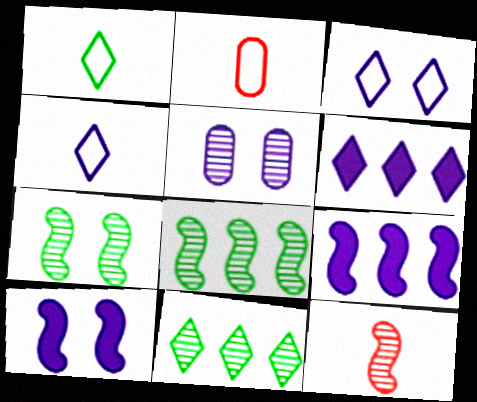[[2, 6, 7], 
[2, 10, 11], 
[3, 5, 10], 
[4, 5, 9], 
[5, 11, 12]]